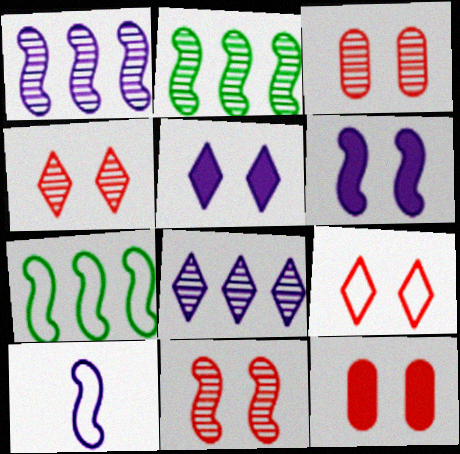[[1, 6, 10], 
[3, 4, 11], 
[9, 11, 12]]